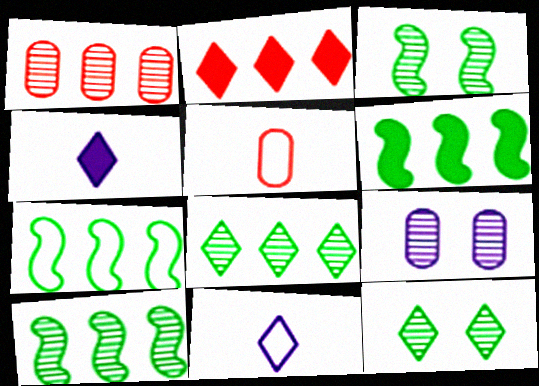[[2, 11, 12], 
[6, 7, 10]]